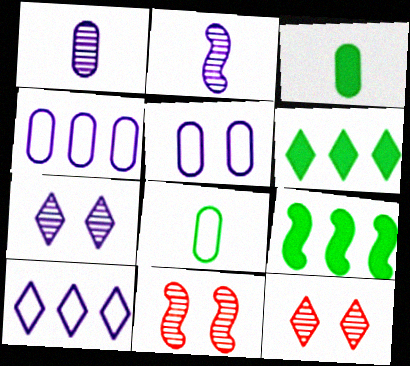[[3, 10, 11]]